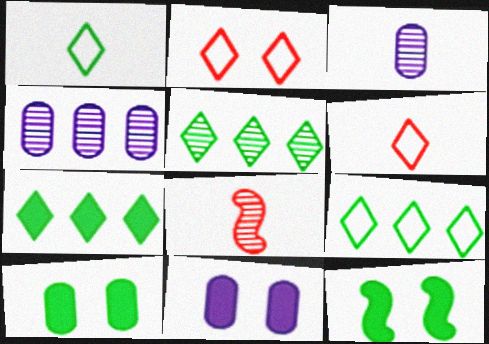[[4, 6, 12], 
[5, 7, 9], 
[8, 9, 11]]